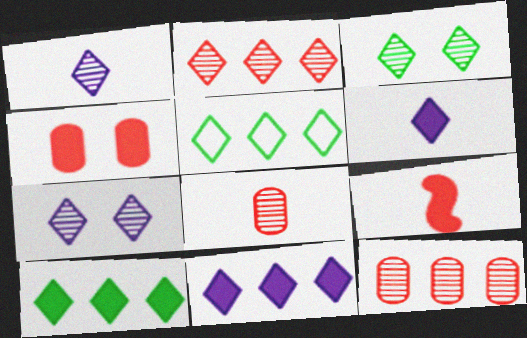[[1, 2, 3], 
[2, 5, 11]]